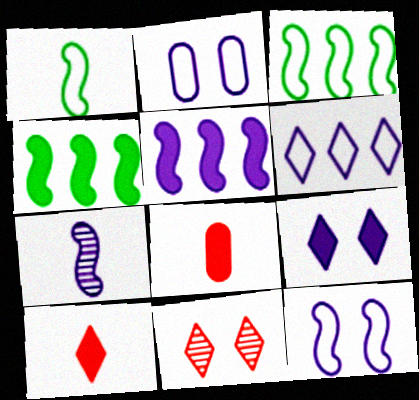[[4, 8, 9], 
[5, 7, 12]]